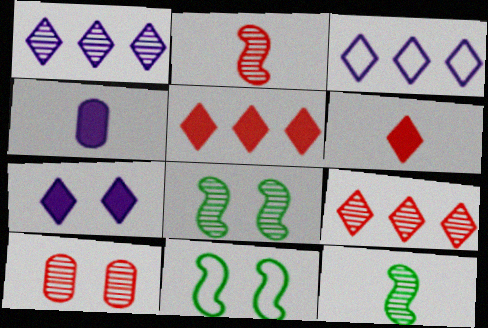[[1, 10, 12], 
[2, 9, 10], 
[4, 9, 11], 
[7, 10, 11]]